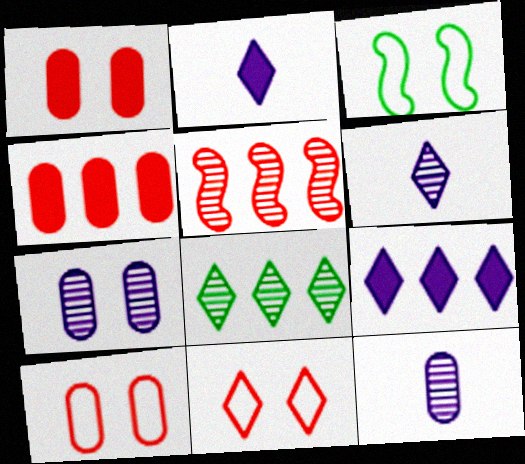[[2, 8, 11], 
[3, 4, 6]]